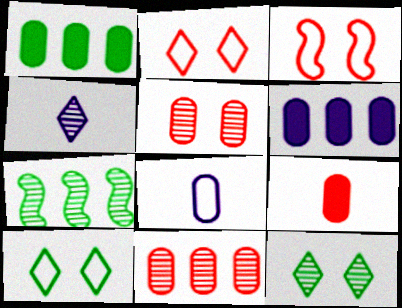[[1, 3, 4], 
[1, 5, 8], 
[4, 5, 7]]